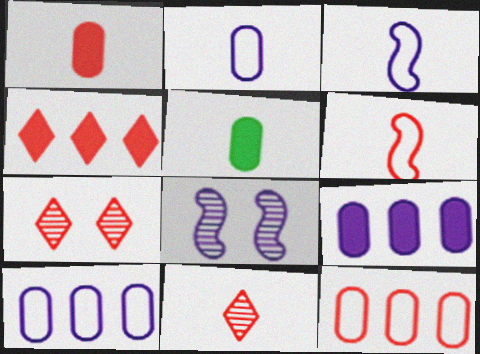[[1, 6, 11], 
[3, 5, 11]]